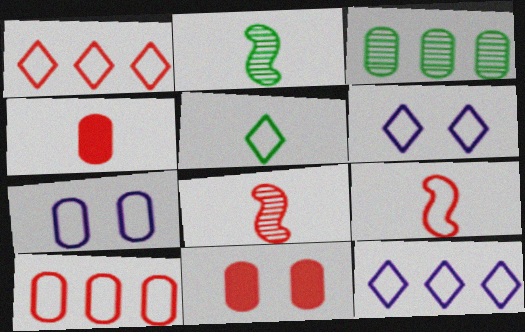[[1, 5, 6], 
[1, 8, 11], 
[2, 11, 12], 
[3, 4, 7]]